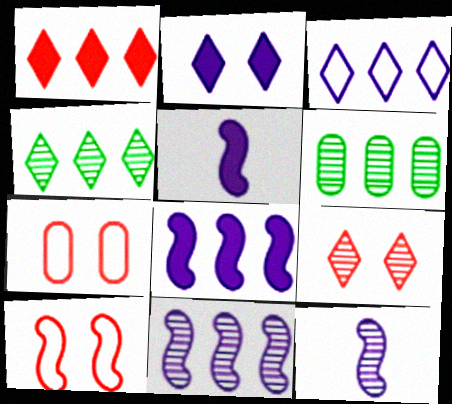[[1, 3, 4], 
[4, 5, 7], 
[6, 9, 12]]